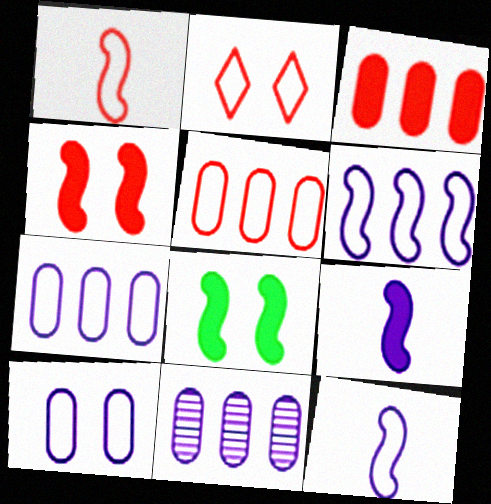[[1, 2, 5]]